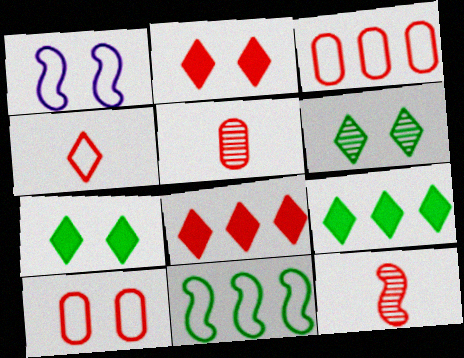[[1, 5, 9], 
[2, 3, 12], 
[8, 10, 12]]